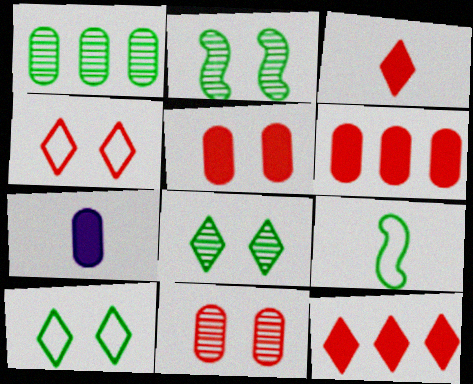[]